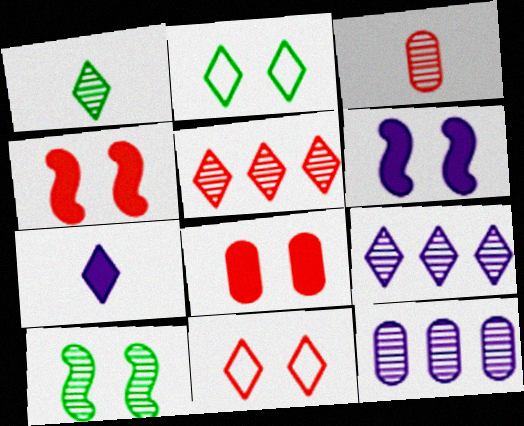[[2, 5, 7], 
[3, 9, 10]]